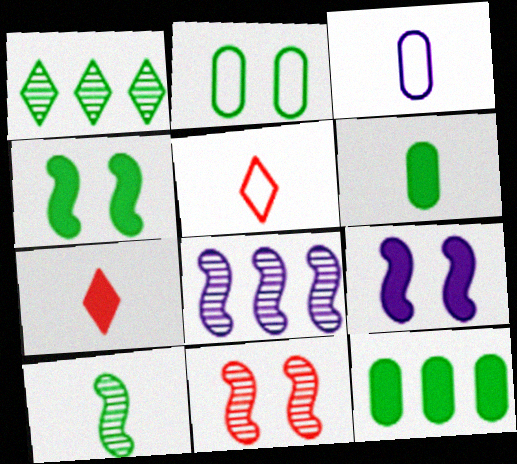[[2, 7, 8], 
[3, 7, 10], 
[7, 9, 12], 
[8, 10, 11]]